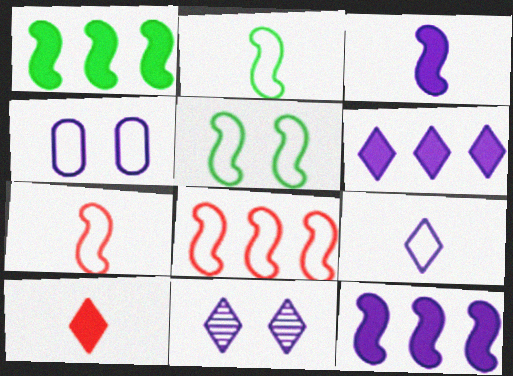[[6, 9, 11]]